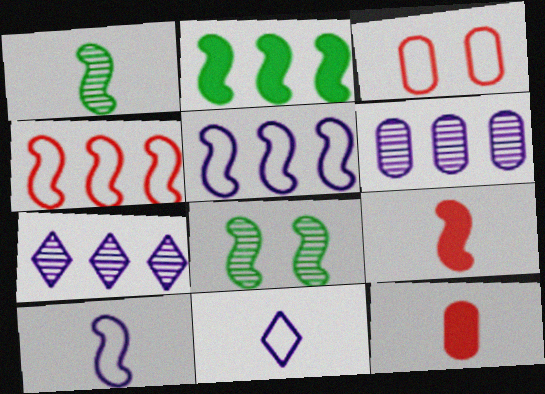[[1, 9, 10], 
[1, 11, 12], 
[5, 8, 9]]